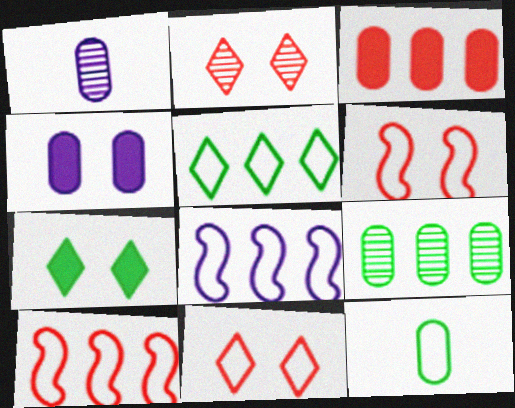[[1, 7, 10], 
[8, 11, 12]]